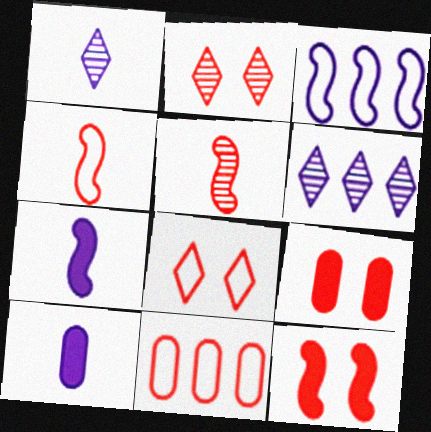[[4, 8, 11]]